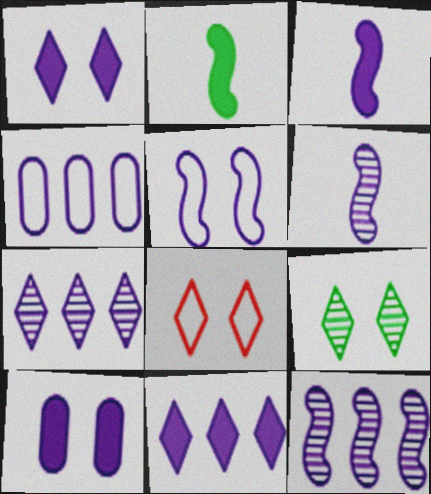[[1, 4, 6], 
[1, 8, 9], 
[3, 5, 12], 
[3, 10, 11], 
[4, 11, 12]]